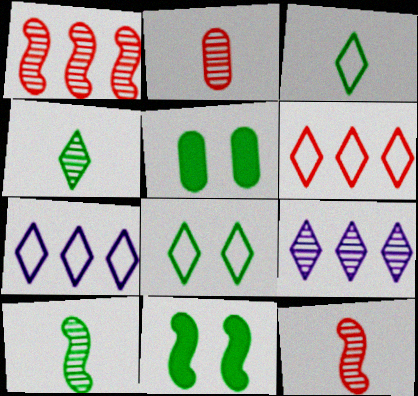[[2, 7, 11], 
[5, 7, 12]]